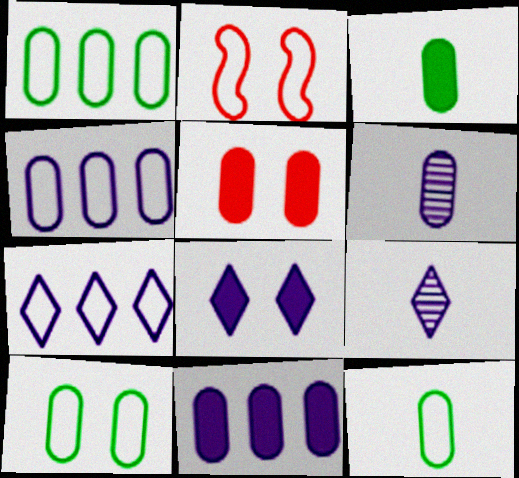[[1, 5, 6], 
[1, 10, 12], 
[2, 7, 12], 
[3, 5, 11], 
[7, 8, 9]]